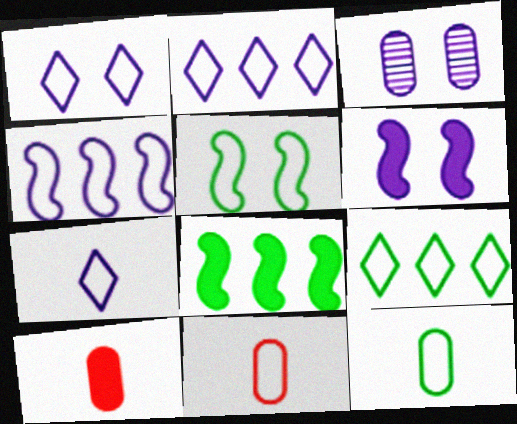[[1, 2, 7], 
[1, 3, 6], 
[2, 5, 11], 
[5, 9, 12]]